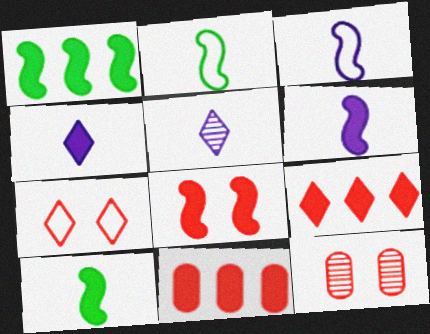[[1, 6, 8], 
[7, 8, 12]]